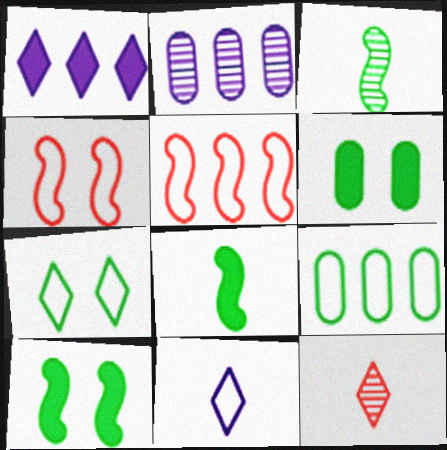[[1, 7, 12], 
[4, 9, 11]]